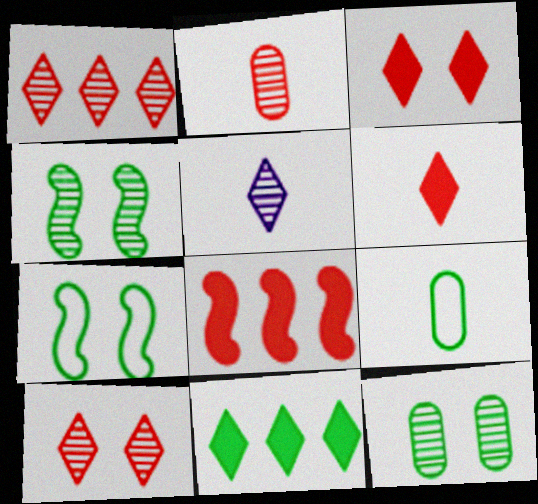[[4, 9, 11]]